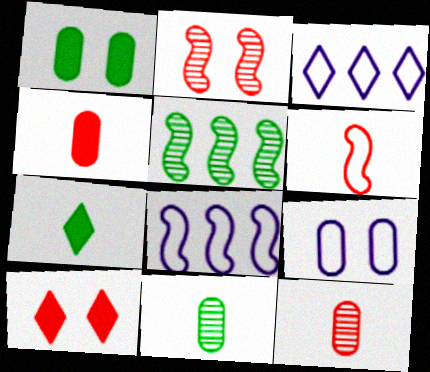[[8, 10, 11]]